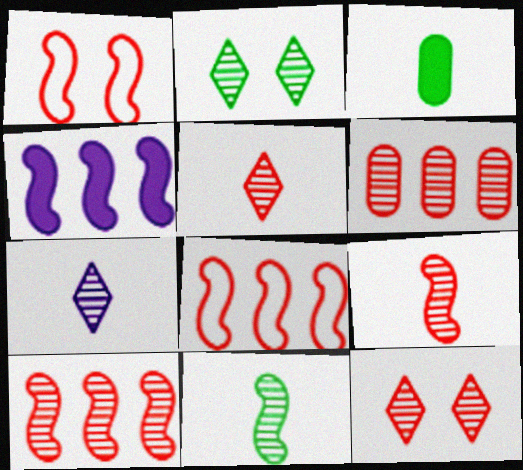[[1, 4, 11], 
[6, 9, 12]]